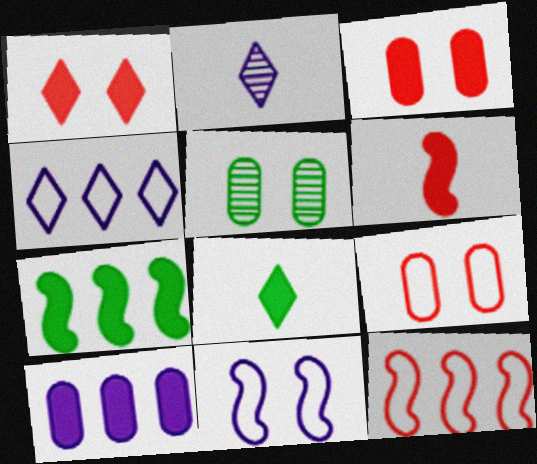[[1, 5, 11], 
[2, 7, 9], 
[2, 10, 11], 
[4, 5, 6]]